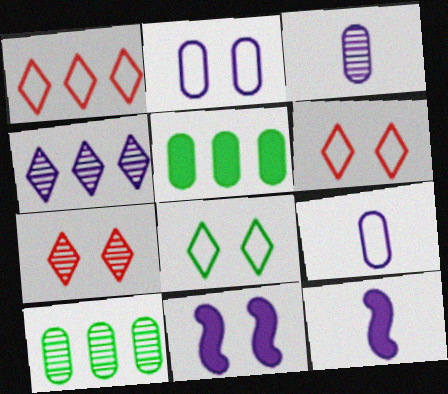[[2, 4, 12], 
[4, 9, 11], 
[6, 10, 12]]